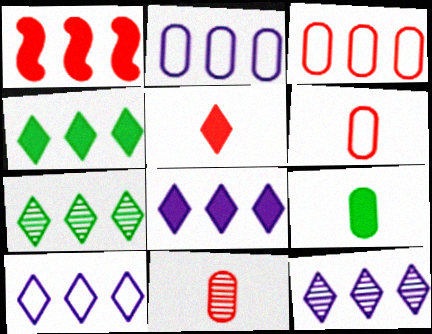[[1, 2, 7], 
[8, 10, 12]]